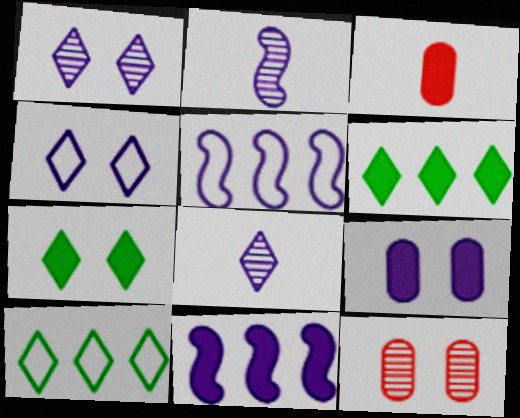[[3, 7, 11], 
[5, 8, 9]]